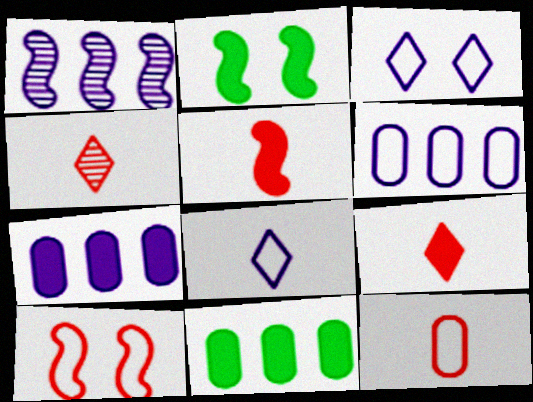[[2, 4, 6], 
[2, 7, 9], 
[4, 5, 12]]